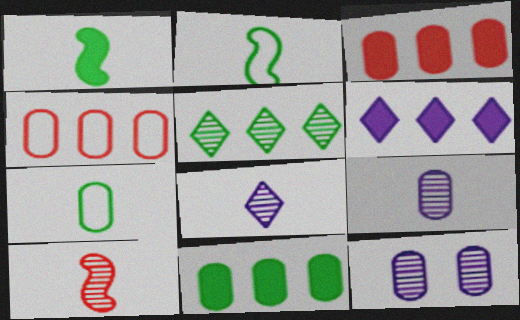[[3, 7, 12], 
[5, 10, 12]]